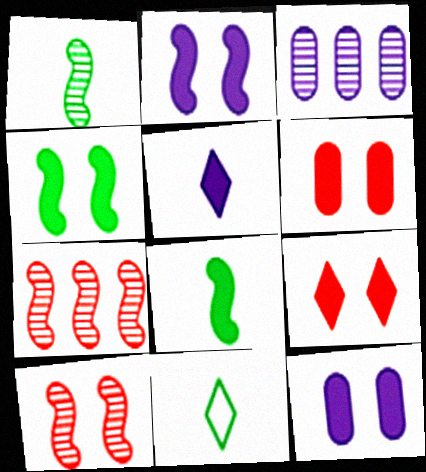[[4, 9, 12], 
[7, 11, 12]]